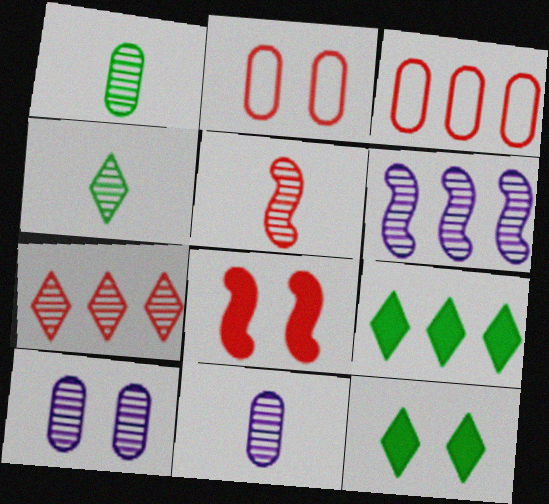[[3, 6, 9], 
[4, 5, 11]]